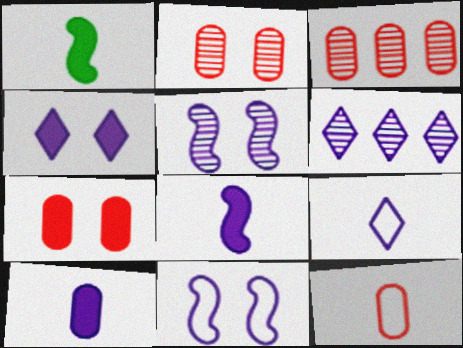[[3, 7, 12], 
[4, 6, 9], 
[6, 10, 11]]